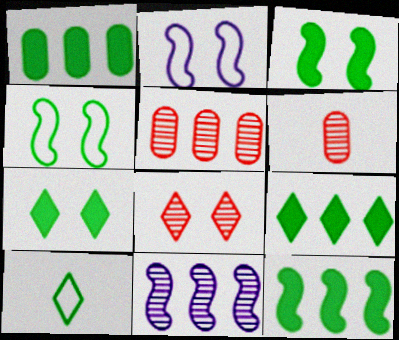[[1, 9, 12], 
[2, 6, 9]]